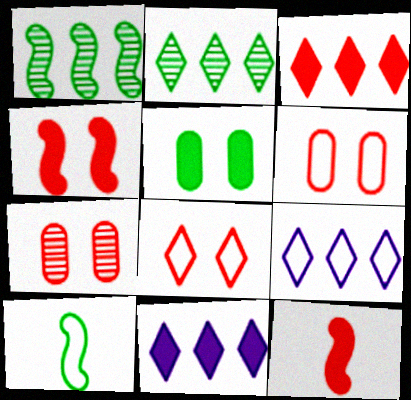[[2, 3, 9], 
[2, 5, 10], 
[4, 7, 8], 
[5, 11, 12], 
[6, 9, 10], 
[7, 10, 11]]